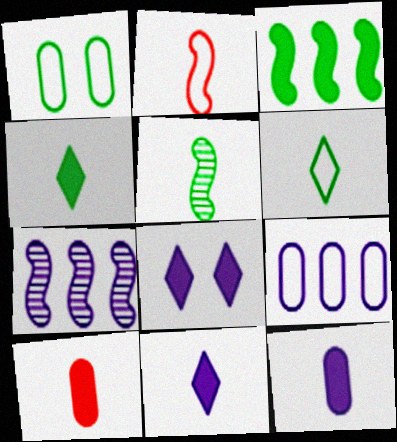[[3, 8, 10]]